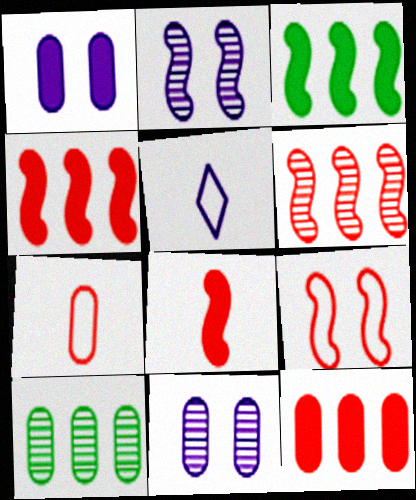[[1, 7, 10], 
[6, 8, 9]]